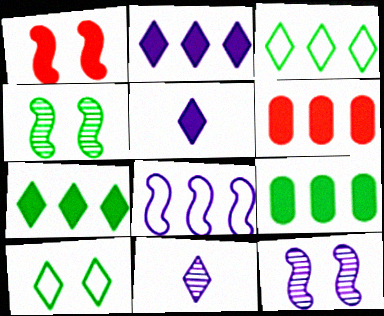[[1, 5, 9]]